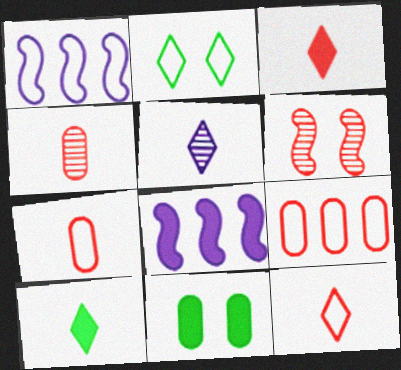[[1, 2, 7], 
[2, 4, 8], 
[3, 6, 9], 
[3, 8, 11], 
[5, 10, 12]]